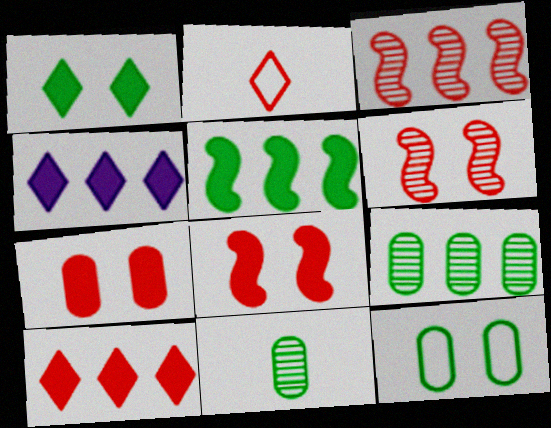[[2, 3, 7]]